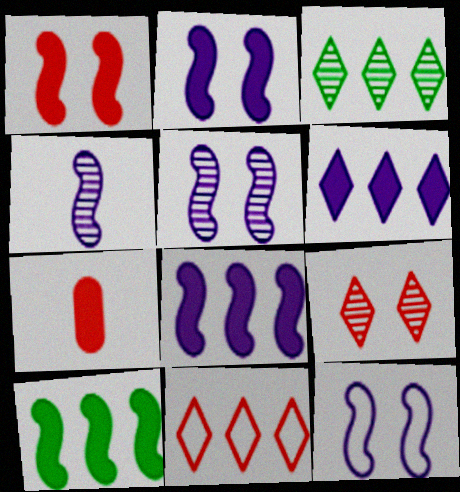[[2, 5, 12], 
[3, 6, 11], 
[3, 7, 12], 
[4, 8, 12]]